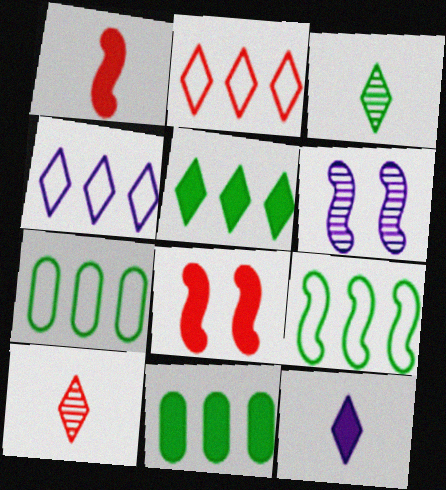[[1, 6, 9], 
[8, 11, 12]]